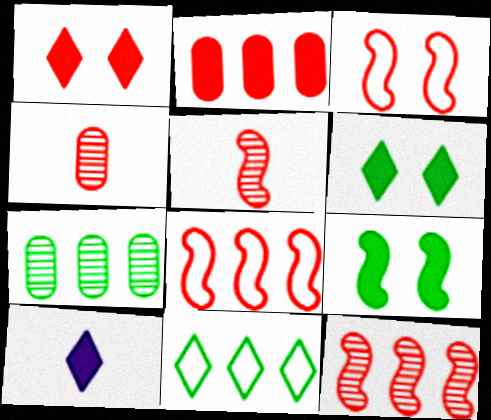[[1, 4, 8], 
[2, 9, 10], 
[3, 7, 10]]